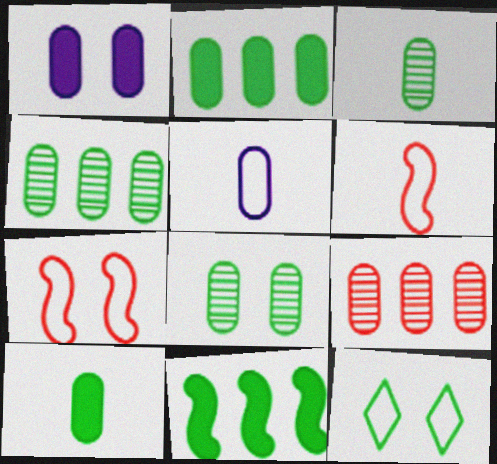[[3, 4, 8], 
[3, 11, 12]]